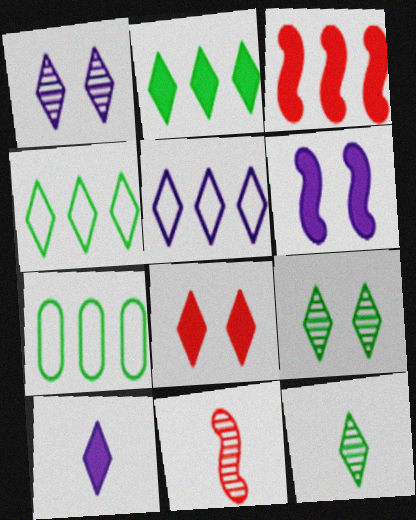[[1, 5, 10], 
[2, 8, 10], 
[5, 8, 12]]